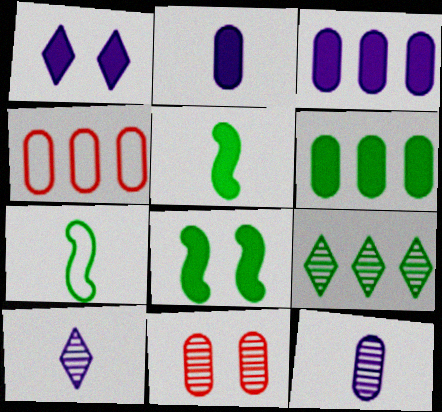[[4, 8, 10]]